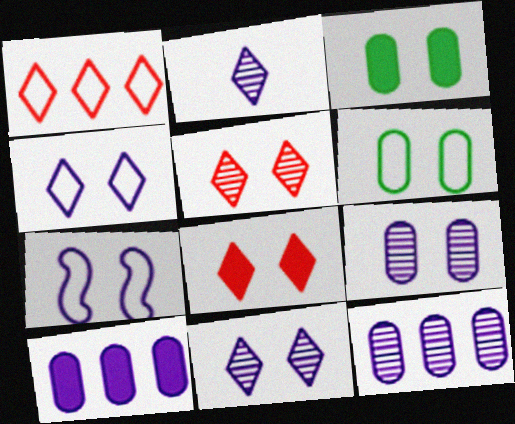[[2, 7, 10], 
[3, 5, 7]]